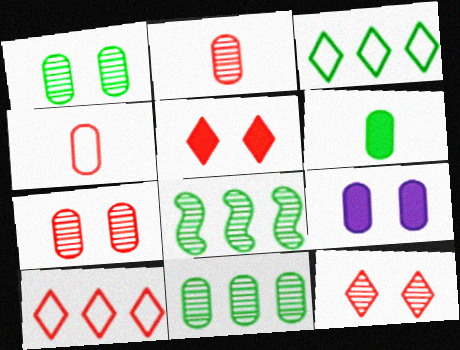[[4, 9, 11]]